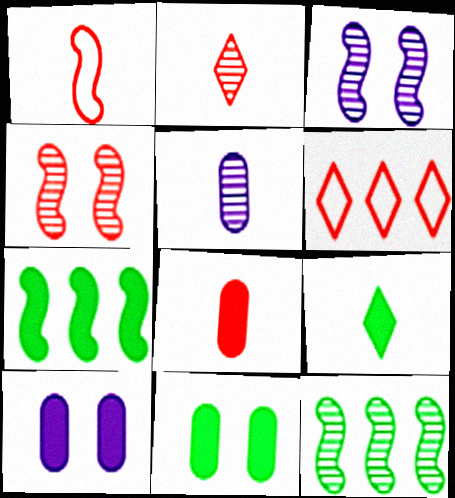[[1, 2, 8], 
[1, 3, 7], 
[1, 5, 9], 
[4, 6, 8], 
[7, 9, 11]]